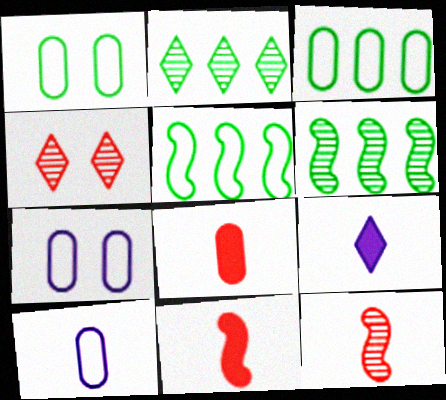[[2, 7, 11]]